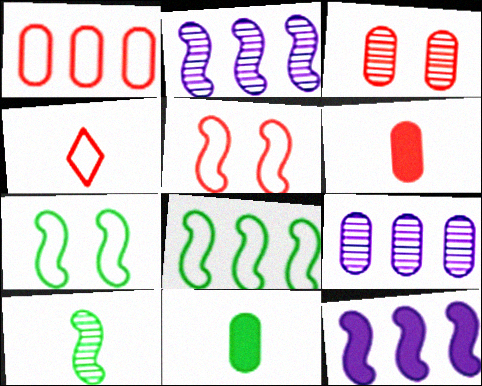[[1, 3, 6], 
[1, 4, 5], 
[5, 10, 12]]